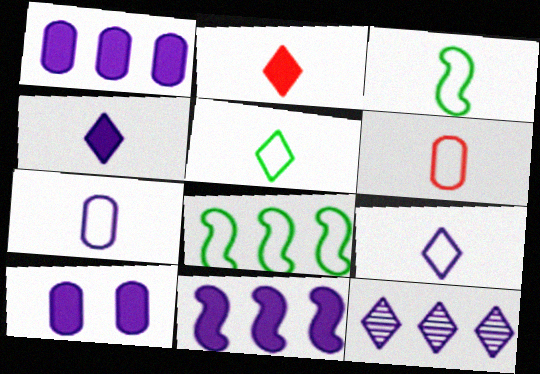[[3, 6, 9], 
[4, 10, 11]]